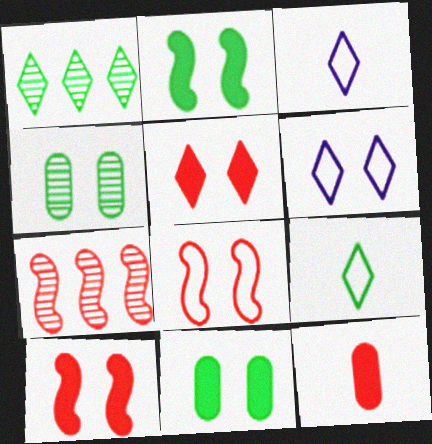[[1, 3, 5], 
[3, 7, 11], 
[4, 6, 10]]